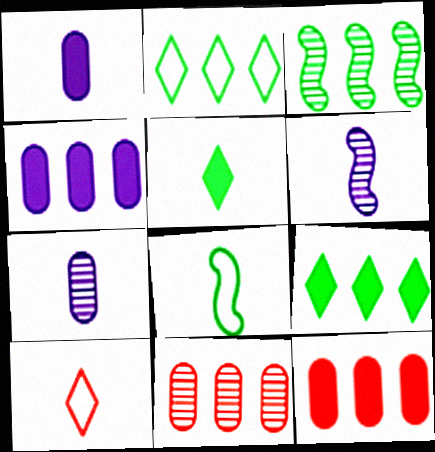[]